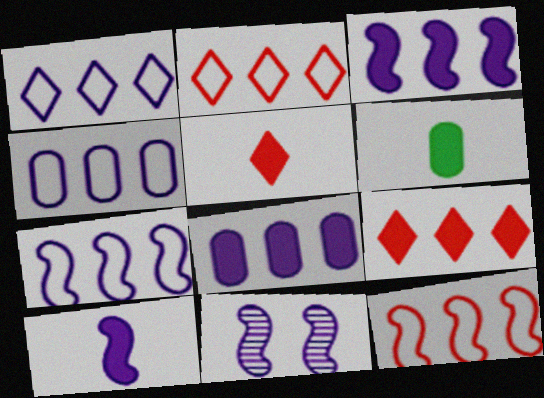[[1, 4, 7], 
[2, 6, 11], 
[5, 6, 10], 
[7, 10, 11]]